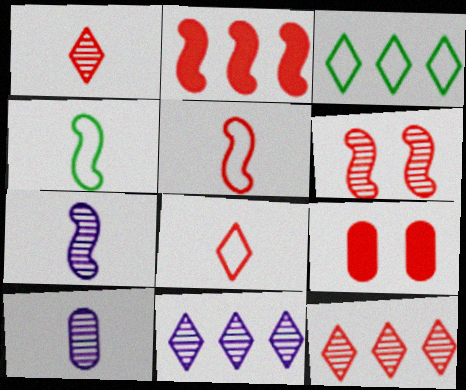[[2, 5, 6], 
[3, 7, 9], 
[4, 9, 11], 
[5, 9, 12]]